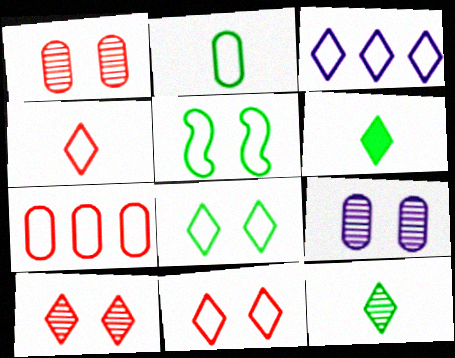[[3, 4, 8], 
[3, 6, 10]]